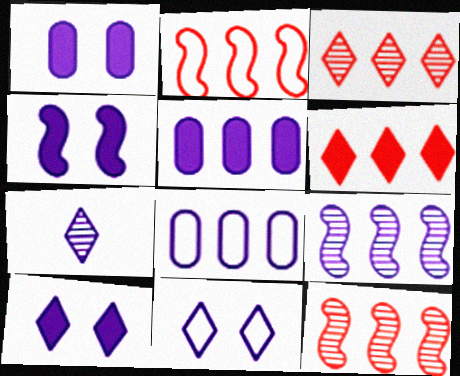[[1, 4, 10], 
[4, 7, 8]]